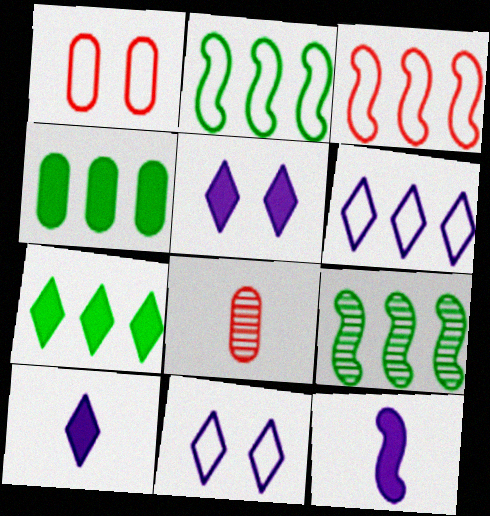[[1, 9, 10], 
[2, 5, 8]]